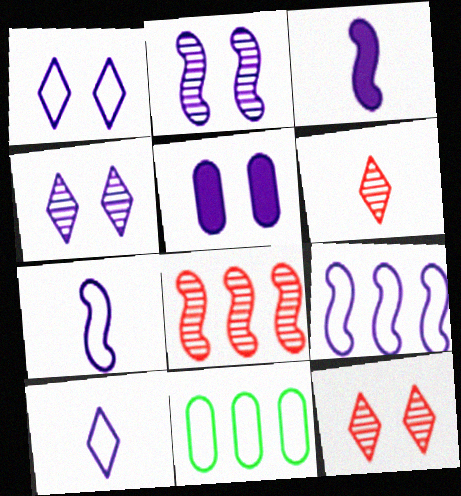[[1, 2, 5], 
[2, 3, 9], 
[3, 11, 12]]